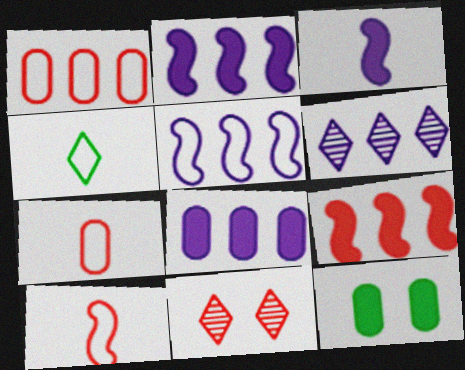[[5, 6, 8], 
[6, 10, 12], 
[7, 9, 11]]